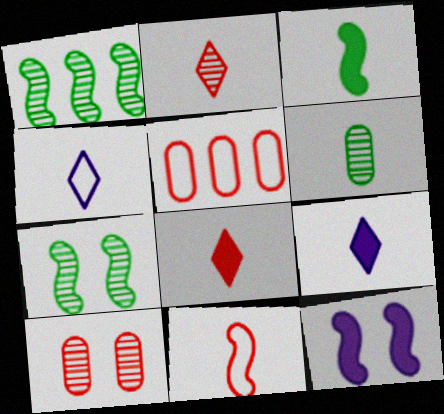[[1, 11, 12], 
[5, 7, 9], 
[6, 9, 11]]